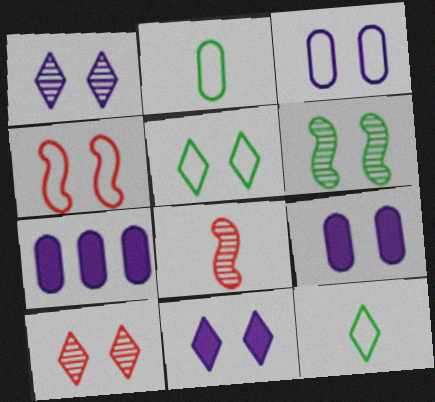[[3, 4, 5], 
[5, 7, 8], 
[5, 10, 11]]